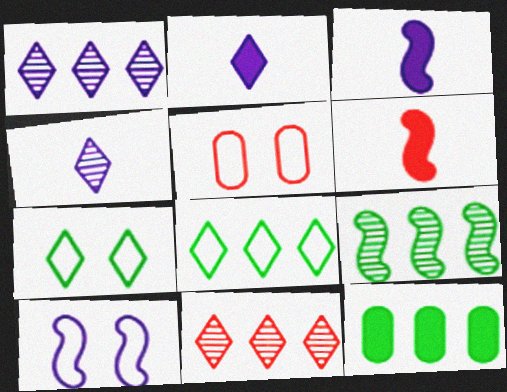[[2, 5, 9], 
[2, 7, 11], 
[5, 6, 11], 
[5, 7, 10], 
[6, 9, 10], 
[8, 9, 12]]